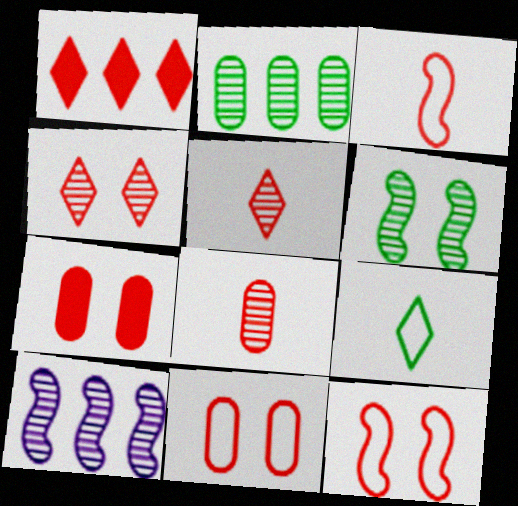[[1, 8, 12], 
[4, 7, 12], 
[7, 9, 10]]